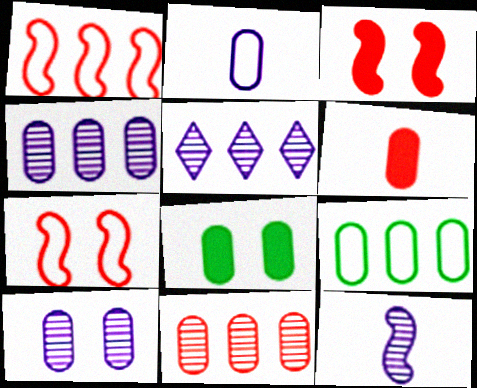[[2, 8, 11], 
[5, 10, 12], 
[6, 9, 10]]